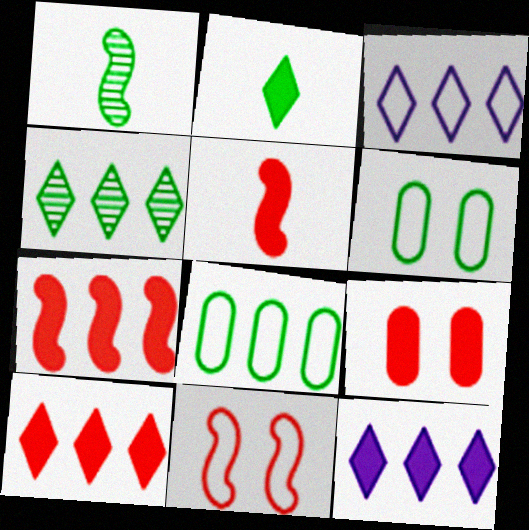[[1, 3, 9], 
[3, 4, 10], 
[5, 9, 10]]